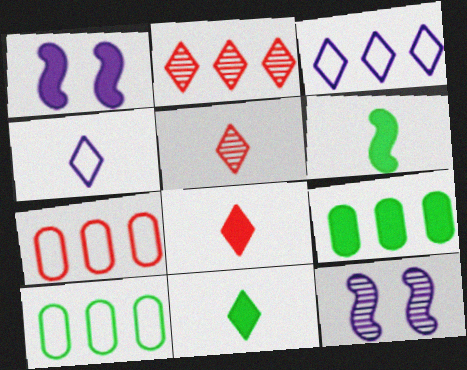[[1, 5, 10], 
[1, 8, 9], 
[4, 5, 11], 
[7, 11, 12], 
[8, 10, 12]]